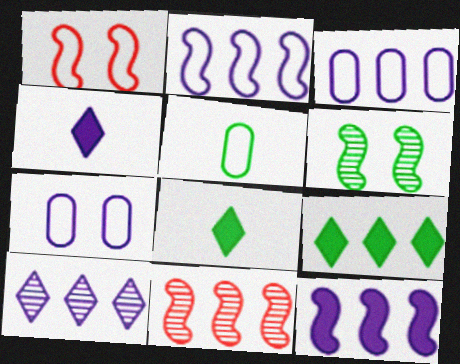[[3, 9, 11], 
[3, 10, 12], 
[5, 6, 9], 
[7, 8, 11]]